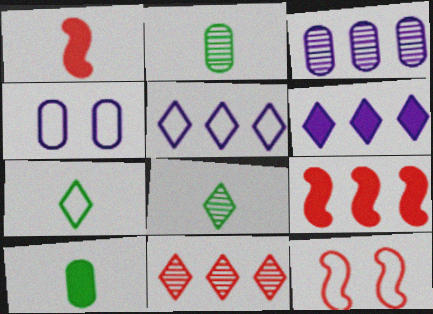[[2, 6, 12], 
[4, 8, 9]]